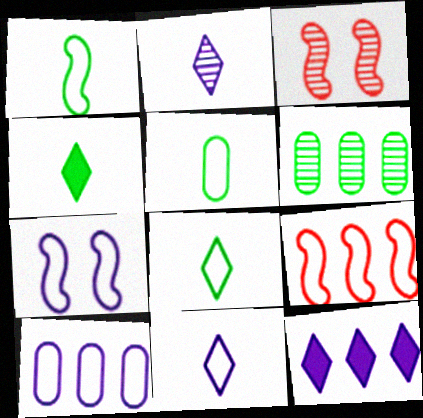[[1, 5, 8], 
[1, 7, 9], 
[2, 3, 6], 
[3, 4, 10], 
[3, 5, 12], 
[6, 9, 12], 
[7, 10, 11]]